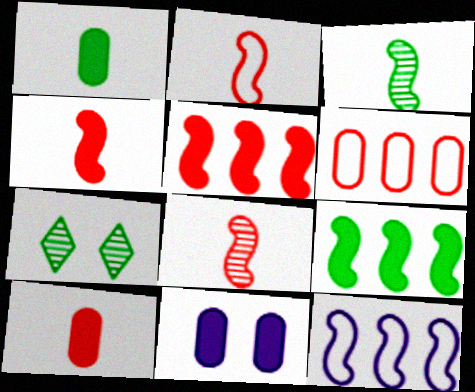[[2, 4, 8], 
[7, 10, 12]]